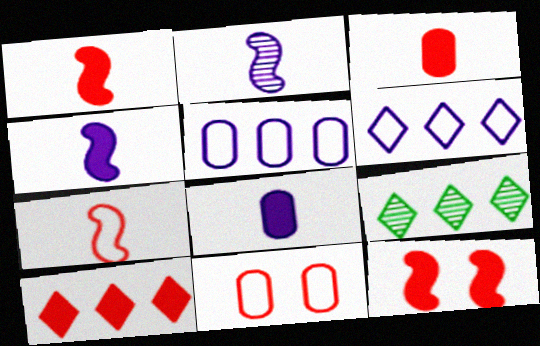[[3, 10, 12], 
[4, 9, 11], 
[6, 9, 10]]